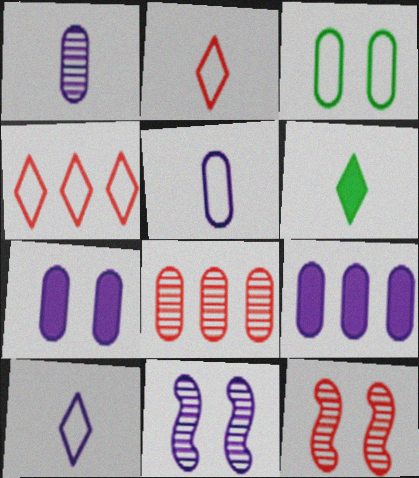[[9, 10, 11]]